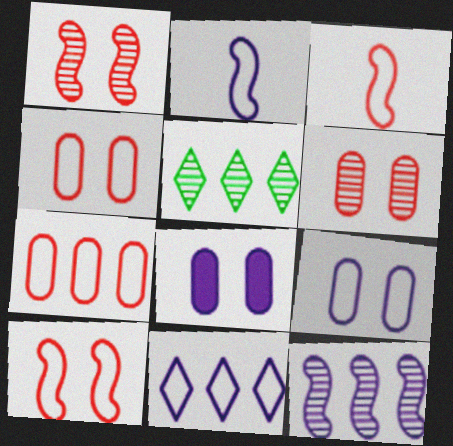[[2, 9, 11], 
[3, 5, 8]]